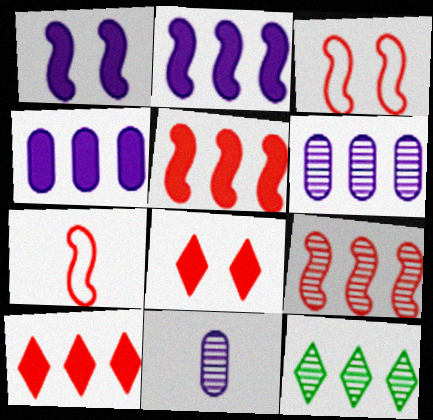[[6, 9, 12]]